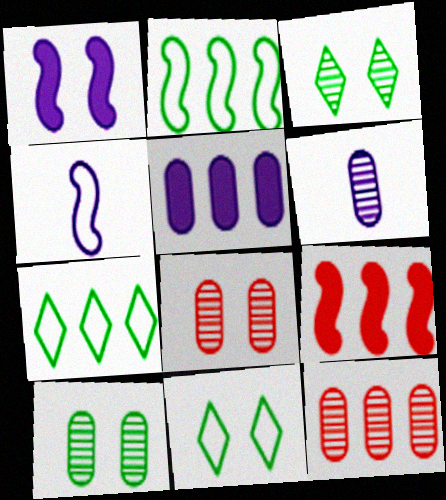[[1, 8, 11], 
[6, 9, 11], 
[6, 10, 12]]